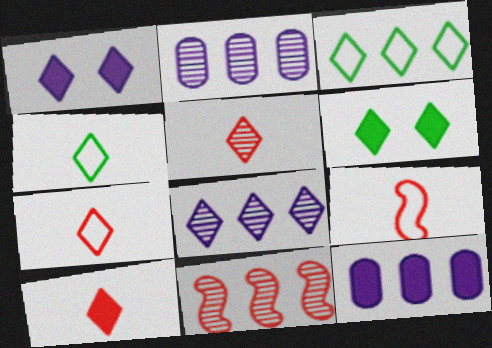[[1, 3, 5], 
[2, 6, 9], 
[3, 11, 12], 
[5, 7, 10], 
[6, 7, 8]]